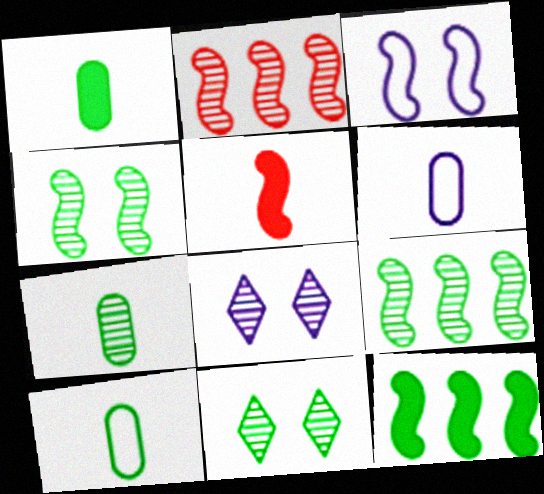[[1, 7, 10], 
[2, 7, 8], 
[3, 5, 9], 
[7, 9, 11], 
[10, 11, 12]]